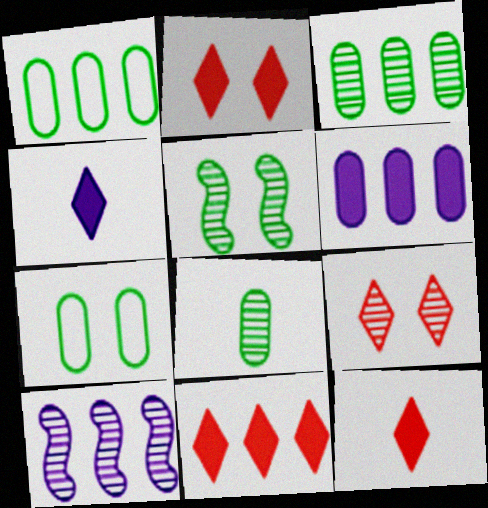[[1, 10, 11], 
[2, 11, 12], 
[7, 10, 12], 
[8, 9, 10]]